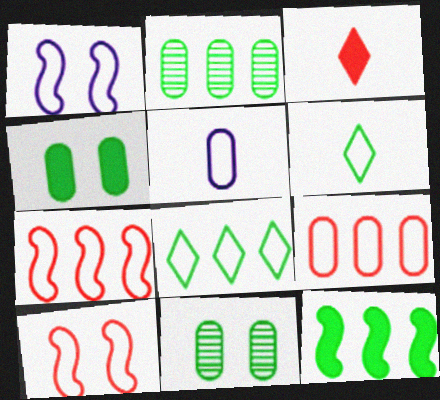[[1, 2, 3], 
[1, 6, 9], 
[2, 8, 12], 
[5, 8, 10], 
[6, 11, 12]]